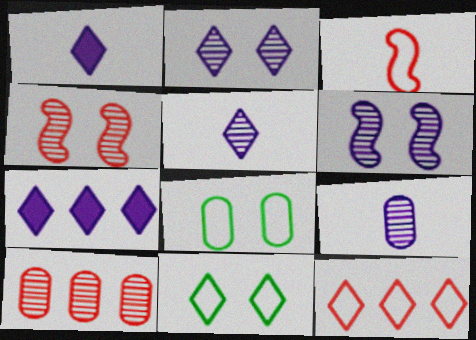[]